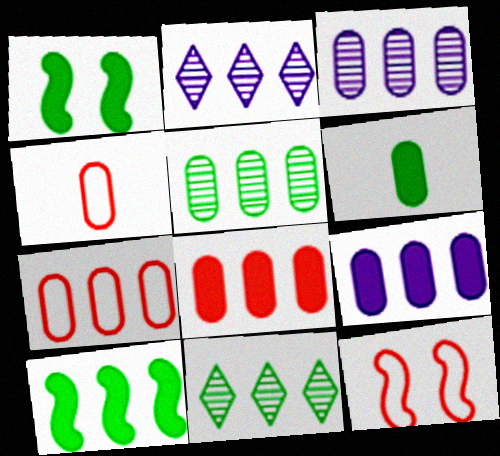[[1, 2, 4], 
[2, 6, 12], 
[2, 7, 10], 
[5, 7, 9]]